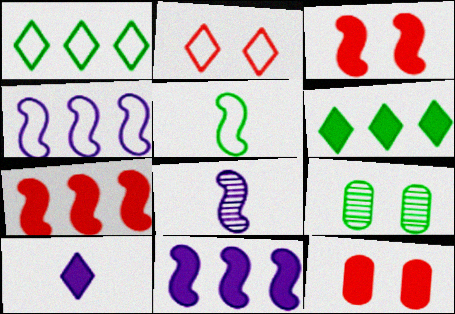[[1, 8, 12], 
[5, 6, 9]]